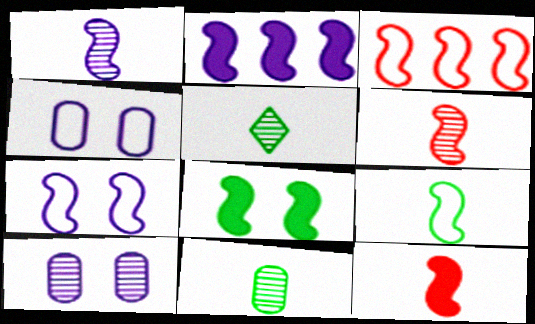[[1, 2, 7], 
[1, 3, 8], 
[1, 9, 12], 
[2, 8, 12], 
[3, 7, 9]]